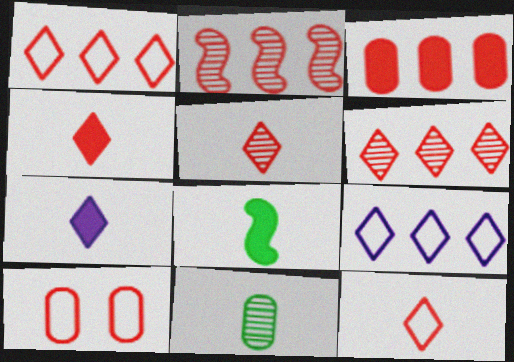[[1, 2, 3], 
[2, 4, 10], 
[4, 5, 12]]